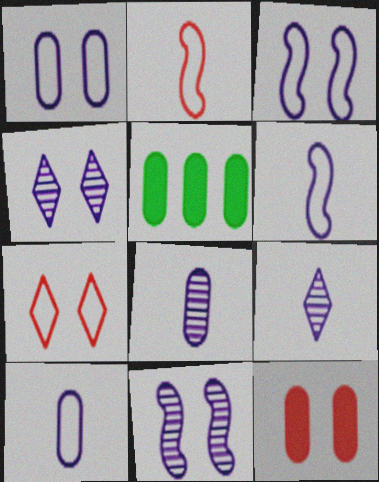[[2, 4, 5]]